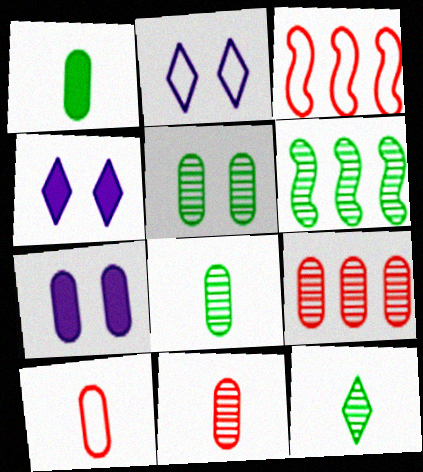[[3, 4, 8], 
[3, 7, 12], 
[4, 6, 10], 
[5, 6, 12]]